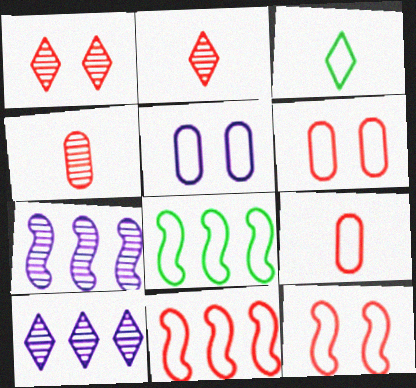[[3, 5, 11]]